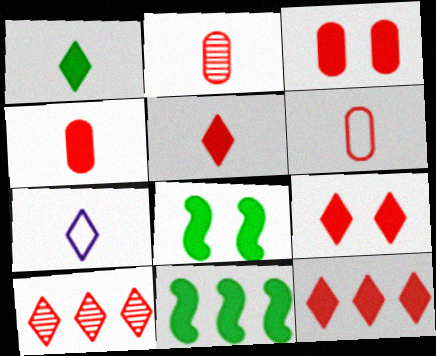[[2, 4, 6], 
[5, 9, 12]]